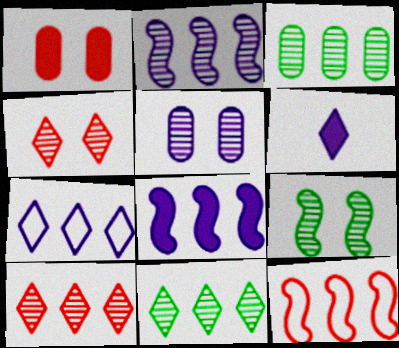[[2, 3, 10], 
[4, 5, 9]]